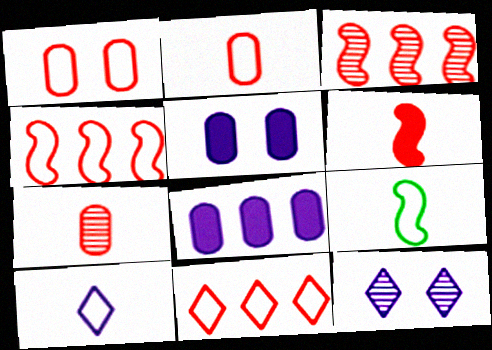[[2, 9, 10]]